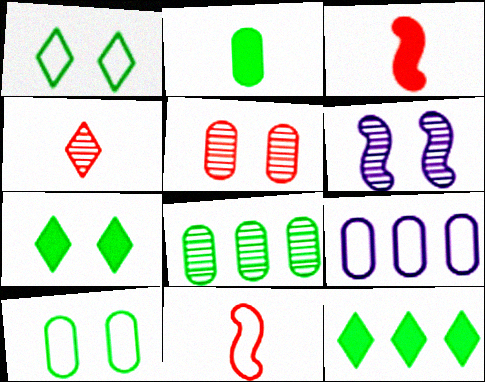[[1, 9, 11], 
[2, 5, 9], 
[2, 8, 10], 
[4, 6, 8]]